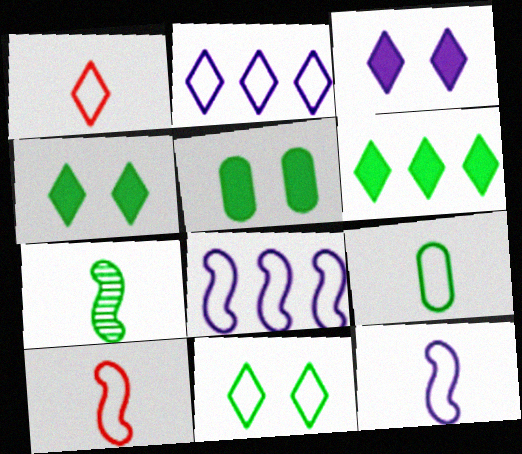[[1, 2, 11], 
[1, 9, 12]]